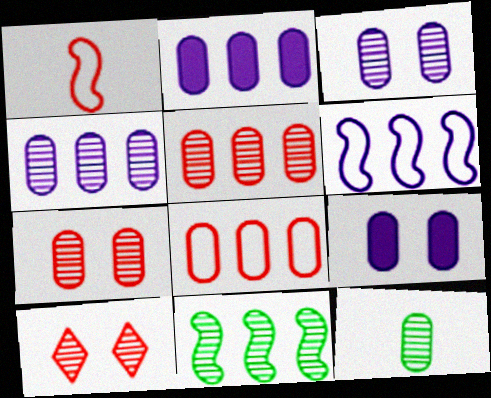[[3, 5, 12], 
[4, 7, 12], 
[8, 9, 12]]